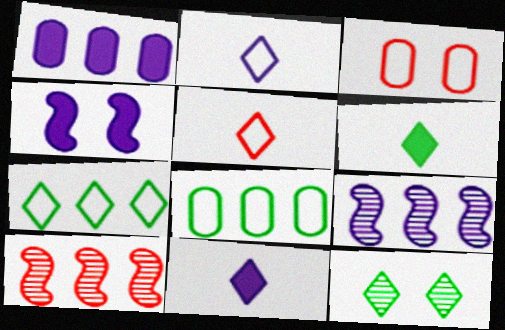[[1, 4, 11], 
[1, 7, 10], 
[3, 4, 12], 
[3, 6, 9], 
[6, 7, 12]]